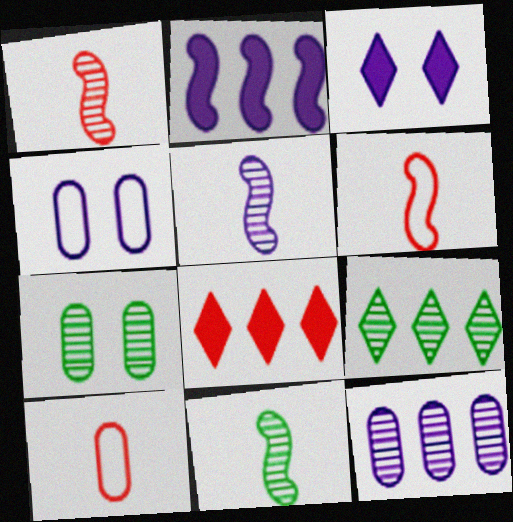[[1, 5, 11], 
[4, 8, 11], 
[7, 9, 11]]